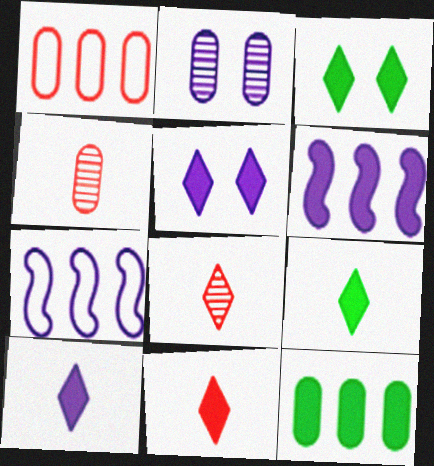[[2, 7, 10], 
[3, 4, 7], 
[9, 10, 11]]